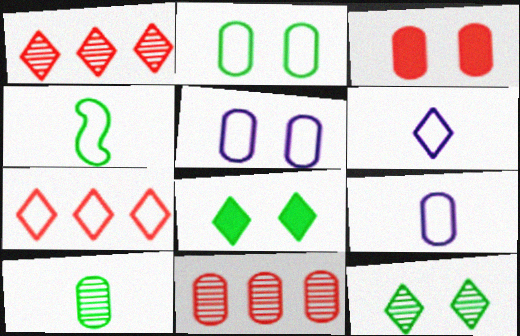[[1, 6, 8], 
[4, 5, 7]]